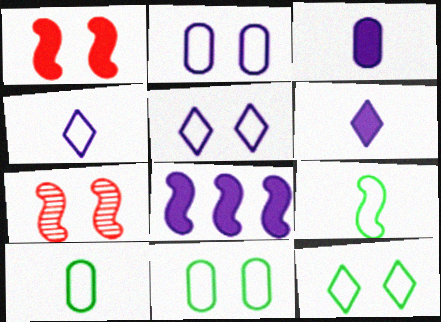[[7, 8, 9]]